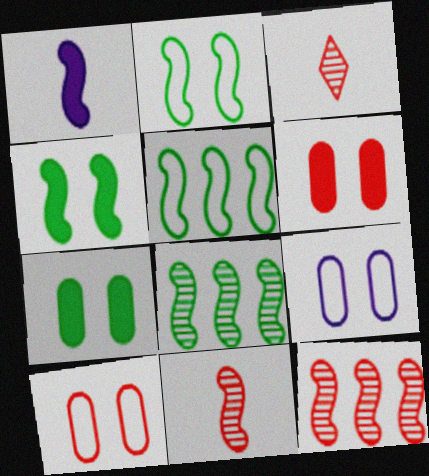[[1, 2, 12]]